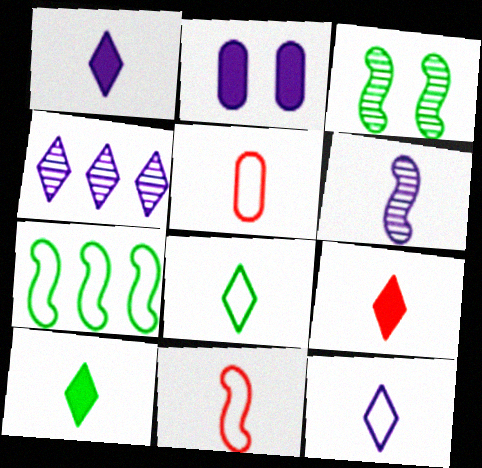[[1, 9, 10], 
[5, 6, 10]]